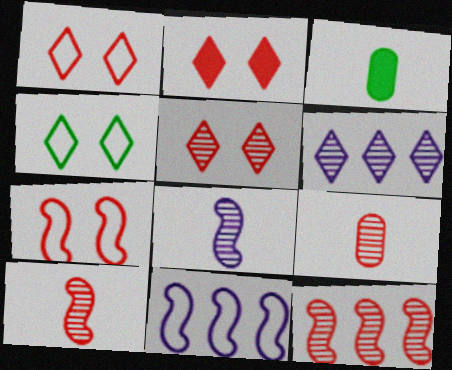[[1, 2, 5], 
[3, 5, 11], 
[3, 6, 7], 
[5, 9, 12]]